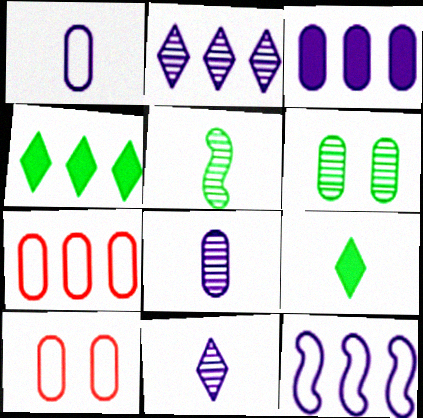[[2, 3, 12]]